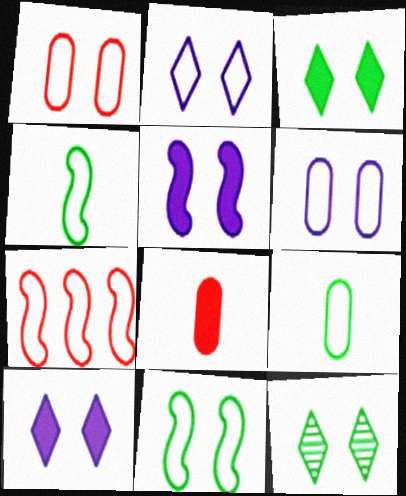[[1, 2, 11], 
[1, 5, 12], 
[2, 7, 9]]